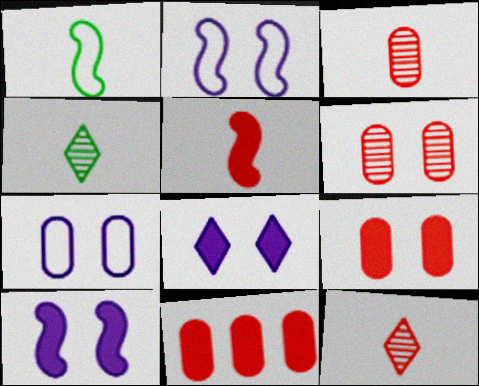[[2, 4, 11]]